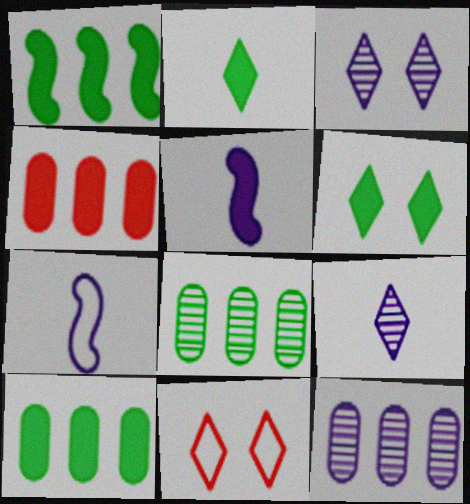[[3, 6, 11], 
[4, 5, 6], 
[5, 8, 11]]